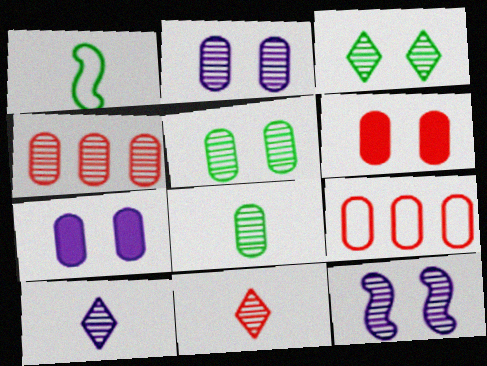[[2, 4, 8], 
[7, 8, 9]]